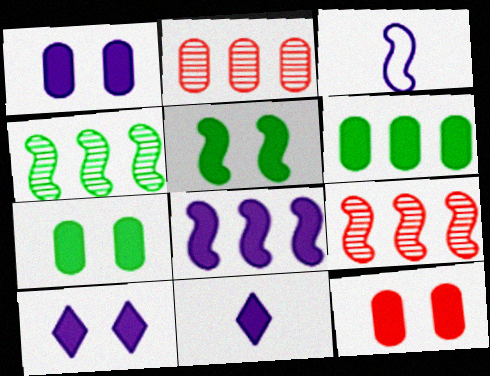[[1, 7, 12], 
[1, 8, 11], 
[3, 5, 9], 
[5, 10, 12]]